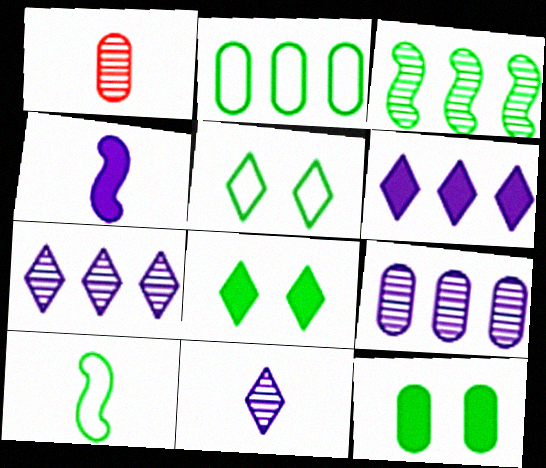[[2, 5, 10]]